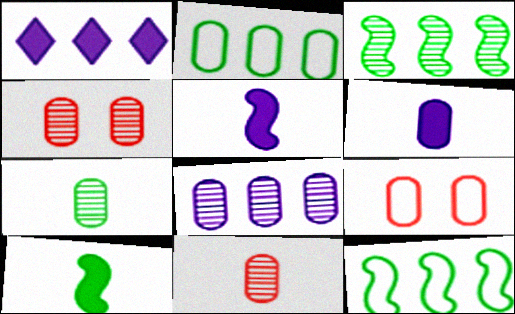[[2, 4, 6], 
[4, 7, 8]]